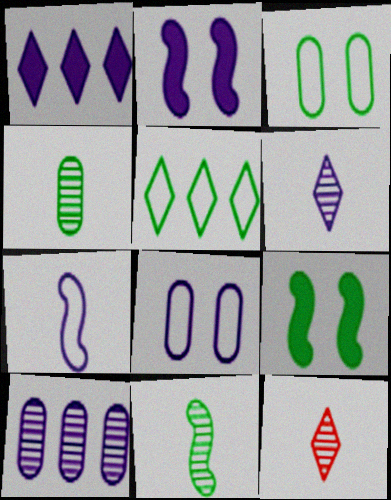[[4, 5, 9]]